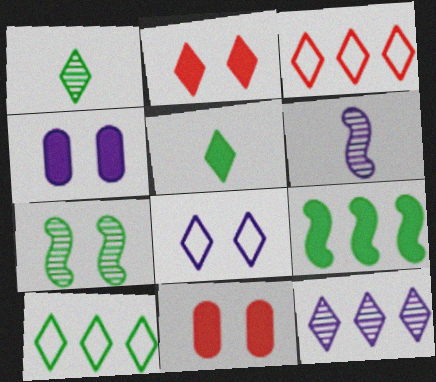[[6, 10, 11], 
[7, 8, 11]]